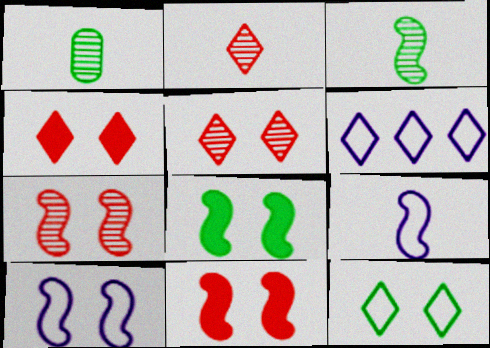[[1, 6, 11], 
[7, 8, 10]]